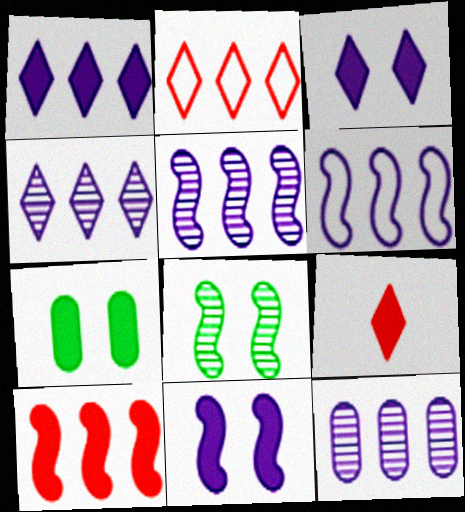[[1, 6, 12], 
[4, 5, 12]]